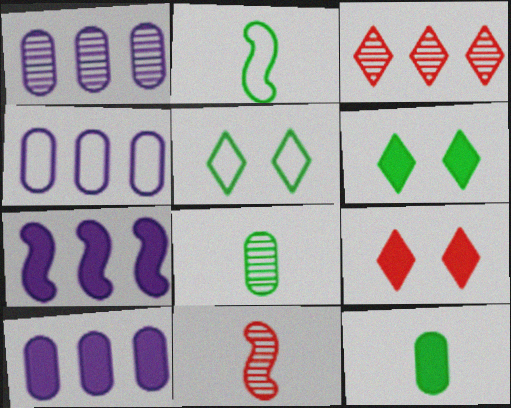[[1, 2, 9], 
[1, 4, 10], 
[4, 6, 11], 
[5, 10, 11], 
[7, 9, 12]]